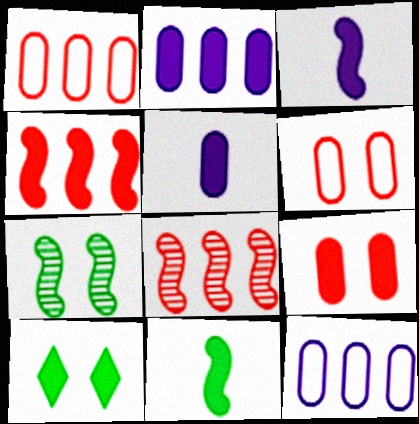[[4, 5, 10]]